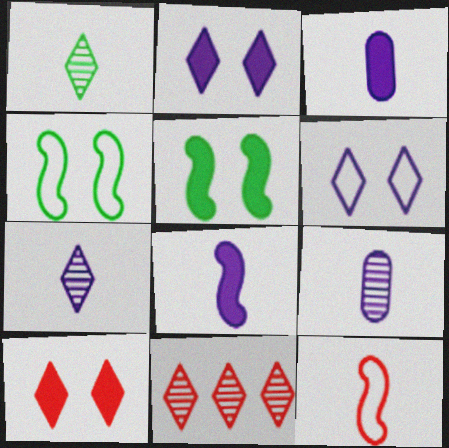[[1, 3, 12], 
[3, 4, 11]]